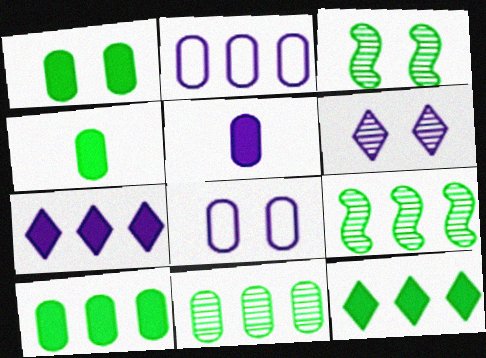[[1, 4, 10]]